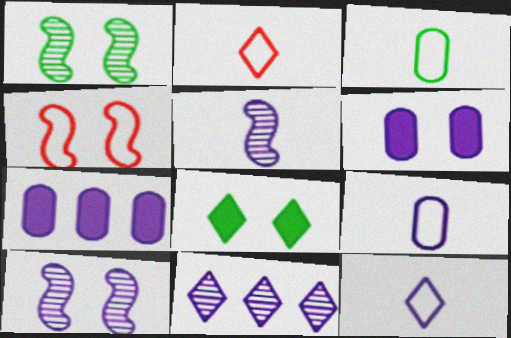[[1, 2, 7], 
[2, 8, 11], 
[7, 10, 12]]